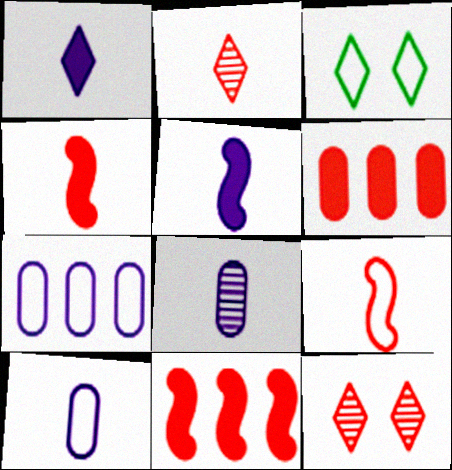[[3, 7, 9], 
[3, 8, 11], 
[6, 9, 12]]